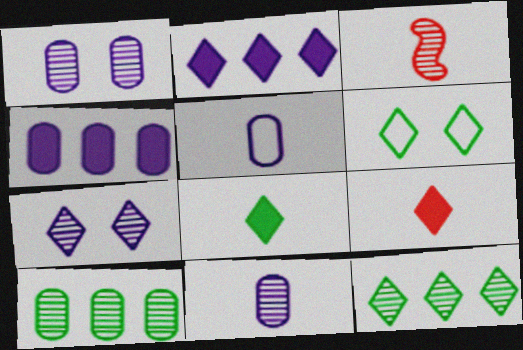[[1, 3, 12], 
[1, 4, 5], 
[3, 4, 6], 
[3, 5, 8], 
[3, 7, 10], 
[6, 8, 12]]